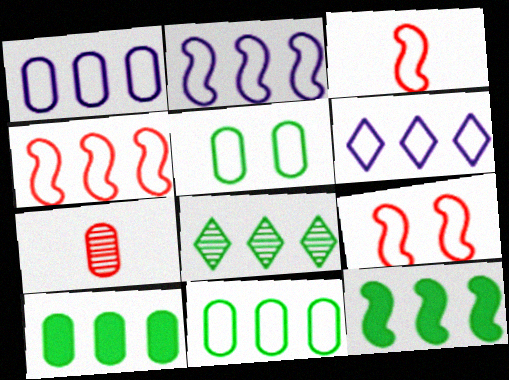[[1, 2, 6], 
[3, 4, 9], 
[3, 5, 6], 
[4, 6, 11], 
[8, 11, 12]]